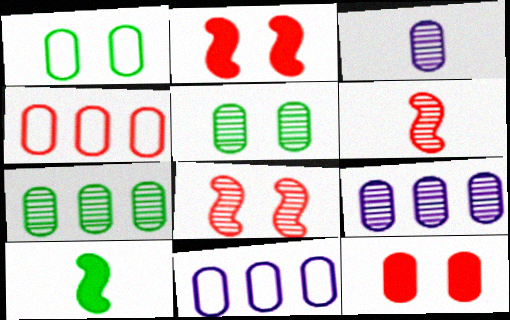[]